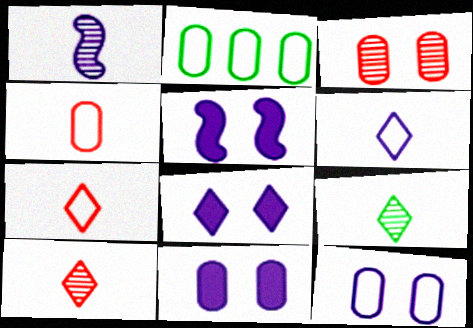[[2, 4, 12], 
[2, 5, 10], 
[5, 8, 11]]